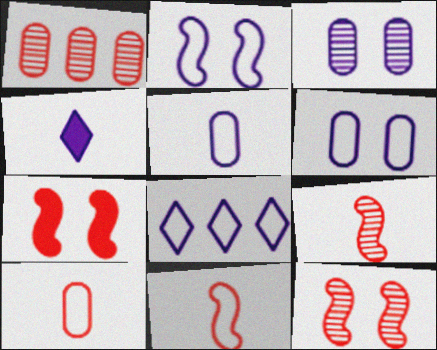[[2, 5, 8]]